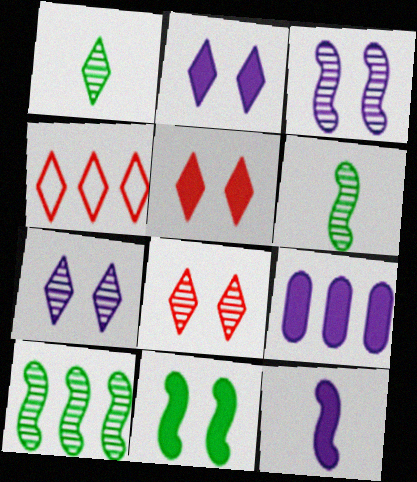[[1, 2, 4], 
[2, 9, 12], 
[4, 9, 10]]